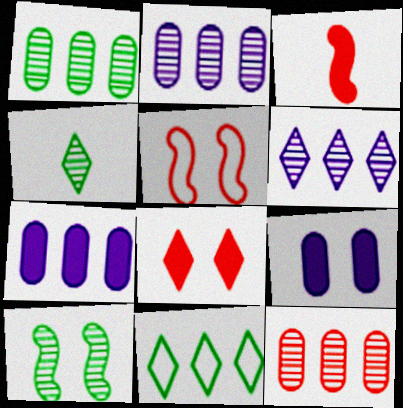[[1, 2, 12], 
[1, 4, 10], 
[4, 5, 7]]